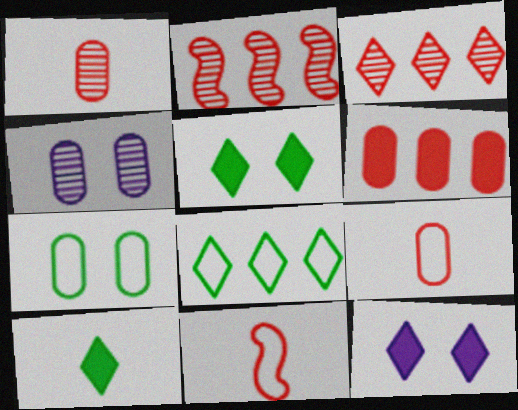[]